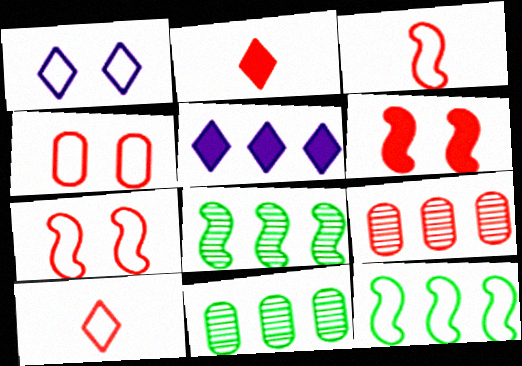[[2, 7, 9], 
[5, 9, 12], 
[6, 9, 10]]